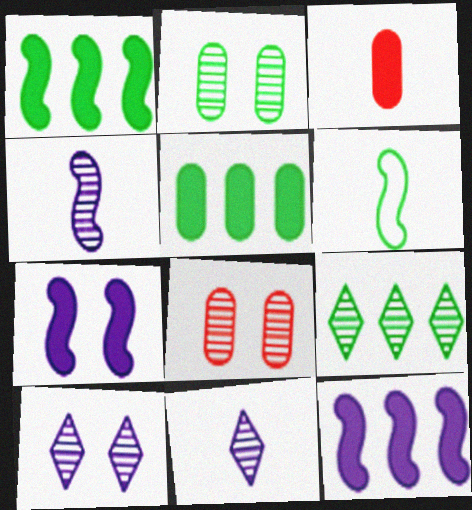[[3, 6, 11], 
[4, 8, 9]]